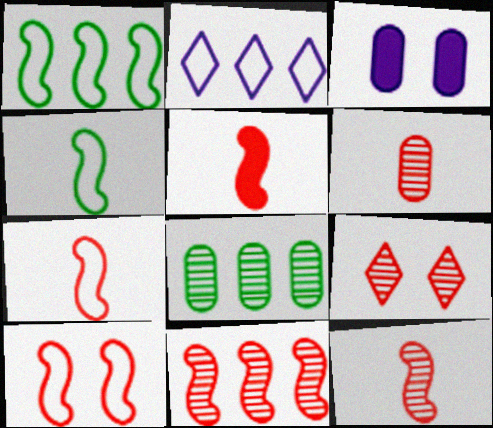[[5, 7, 12], 
[5, 10, 11], 
[6, 9, 11]]